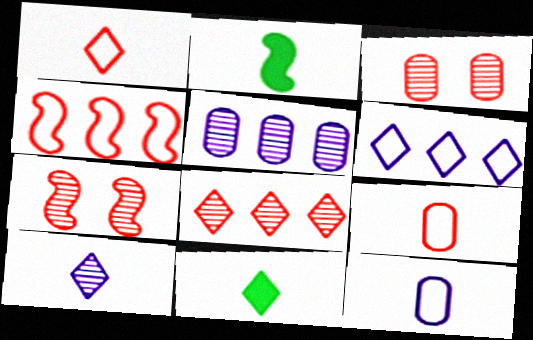[[1, 10, 11], 
[2, 3, 6], 
[2, 9, 10]]